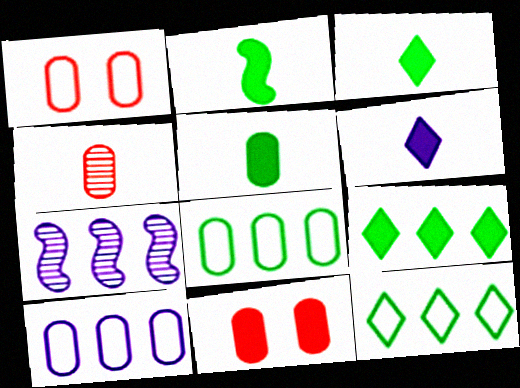[[1, 3, 7], 
[2, 3, 5]]